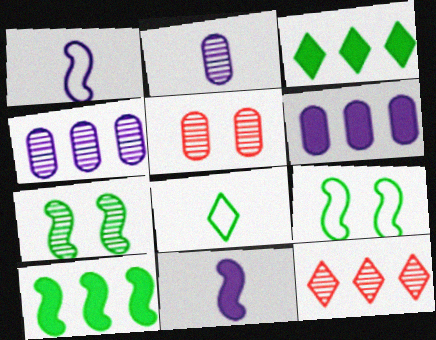[[1, 3, 5], 
[2, 7, 12]]